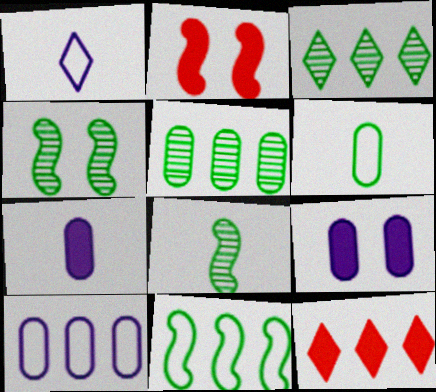[[1, 2, 5]]